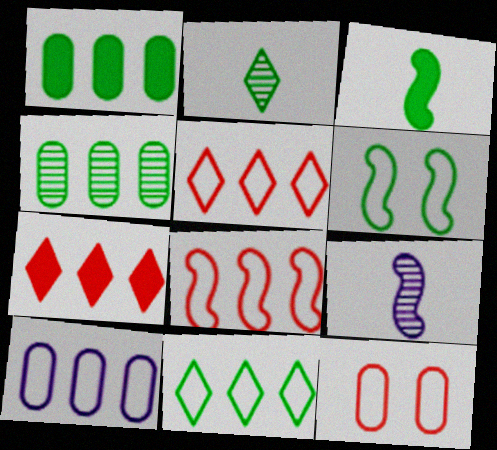[[1, 2, 6], 
[8, 10, 11]]